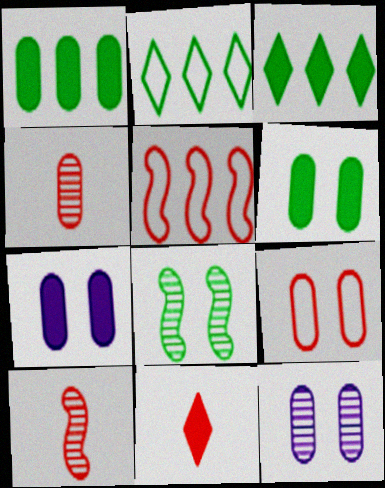[[2, 7, 10], 
[6, 9, 12]]